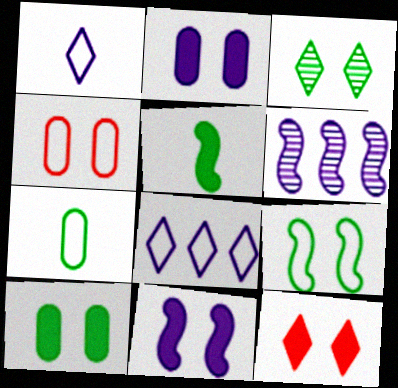[[1, 2, 6], 
[3, 4, 11], 
[3, 9, 10], 
[6, 7, 12], 
[10, 11, 12]]